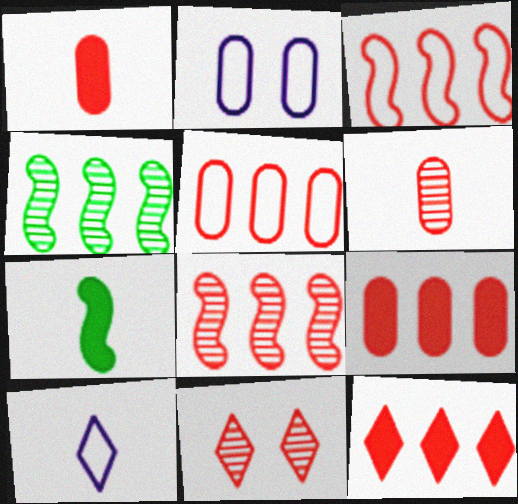[[1, 3, 11], 
[5, 8, 12], 
[6, 7, 10], 
[6, 8, 11]]